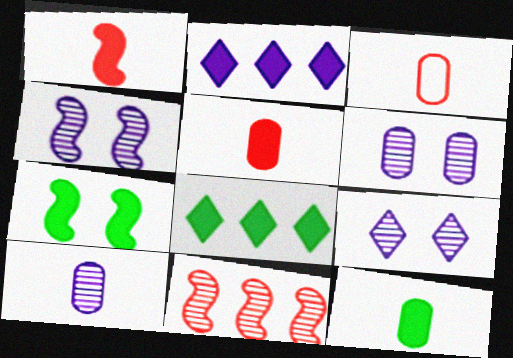[[2, 5, 7], 
[3, 4, 8], 
[3, 10, 12], 
[4, 6, 9], 
[7, 8, 12]]